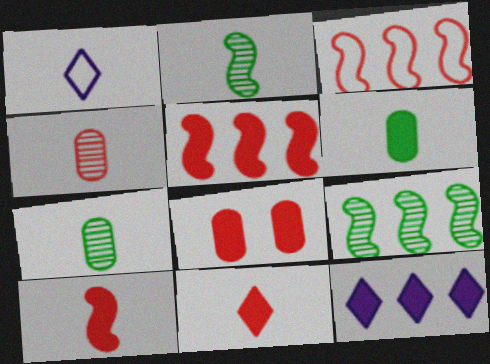[[1, 7, 10], 
[1, 8, 9], 
[5, 8, 11]]